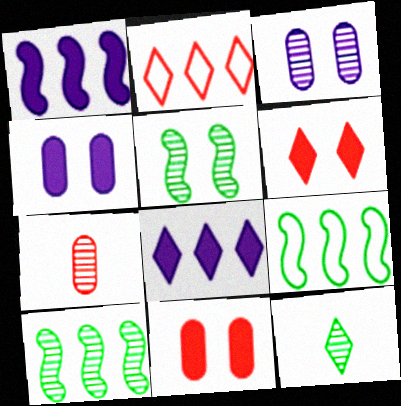[]